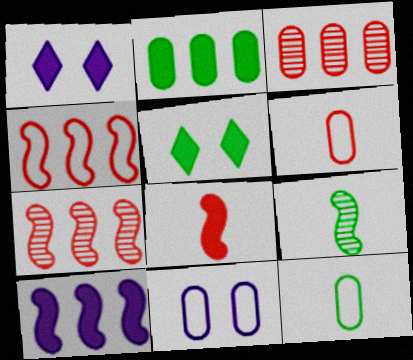[[1, 2, 8], 
[1, 7, 12]]